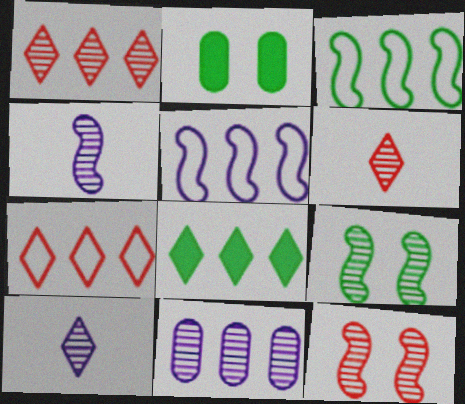[[2, 4, 7], 
[2, 5, 6], 
[6, 9, 11]]